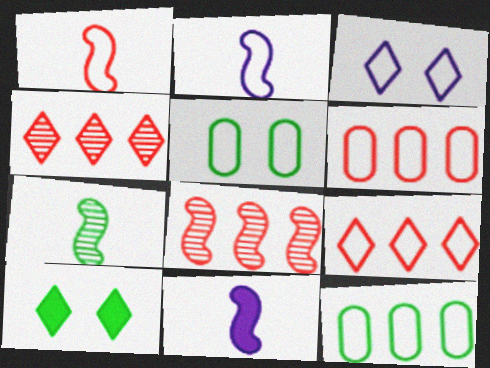[[1, 3, 12], 
[1, 7, 11], 
[2, 5, 9], 
[4, 5, 11], 
[7, 10, 12]]